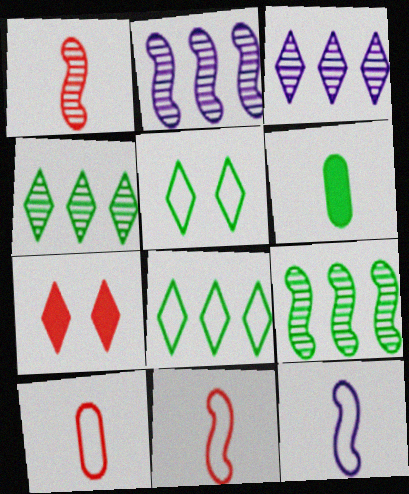[[5, 6, 9]]